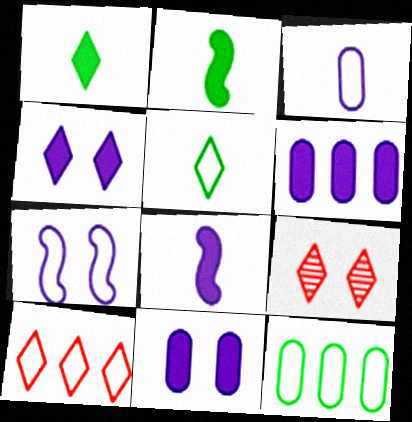[[4, 6, 8], 
[8, 9, 12]]